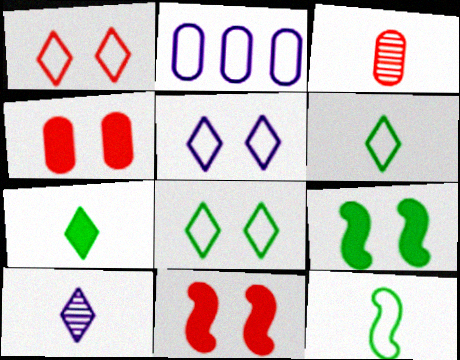[[1, 2, 12], 
[1, 5, 8]]